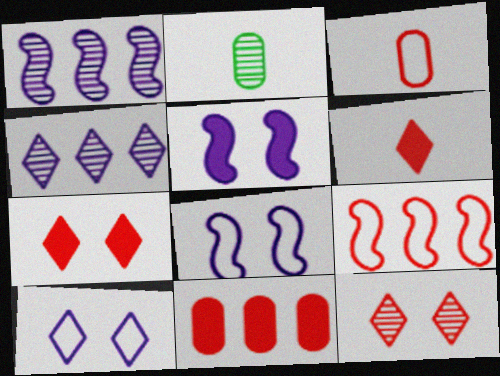[[1, 2, 12]]